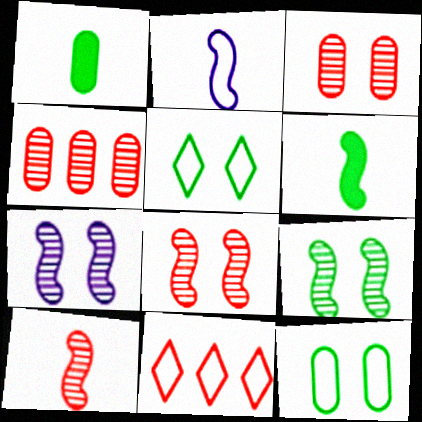[[1, 7, 11], 
[2, 6, 10], 
[2, 11, 12], 
[7, 8, 9]]